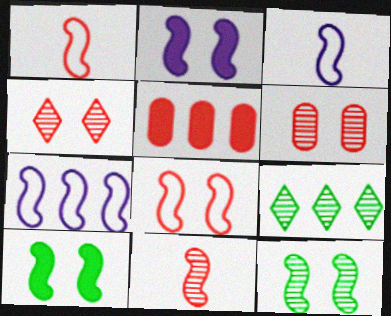[[1, 4, 5], 
[2, 8, 12], 
[5, 7, 9], 
[7, 10, 11]]